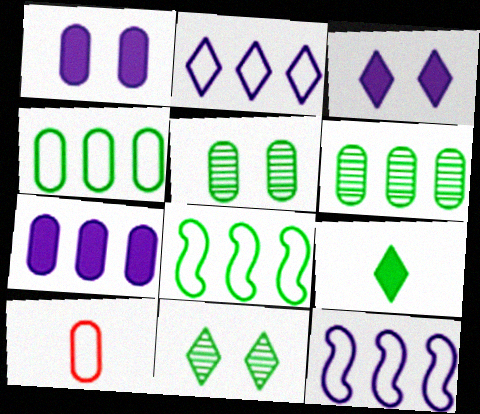[[1, 6, 10], 
[5, 7, 10], 
[5, 8, 9]]